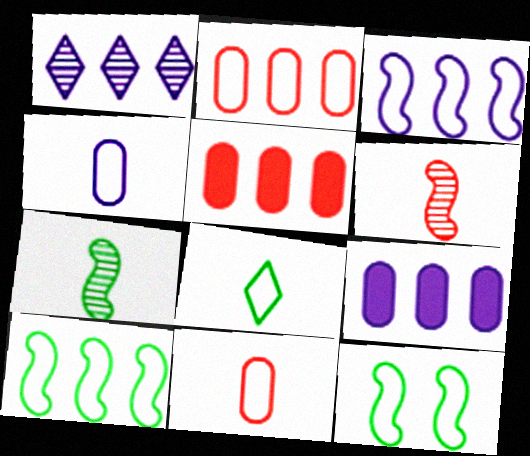[[1, 3, 9], 
[1, 5, 10]]